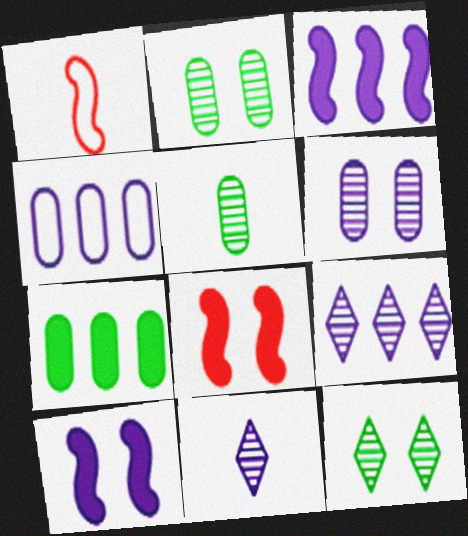[[3, 4, 9], 
[4, 10, 11]]